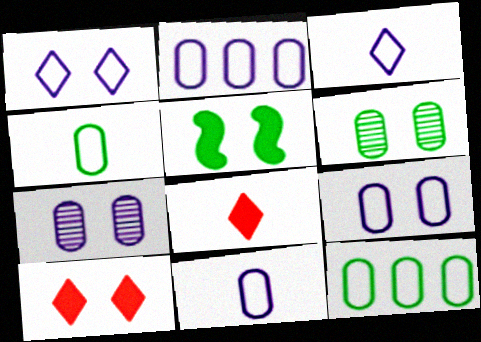[[2, 9, 11]]